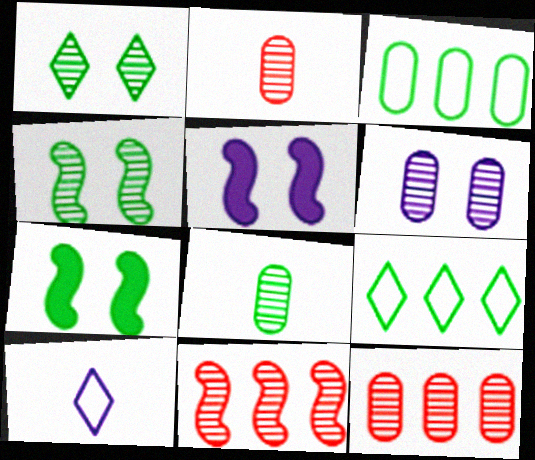[[2, 5, 9], 
[6, 8, 12], 
[7, 8, 9], 
[7, 10, 12]]